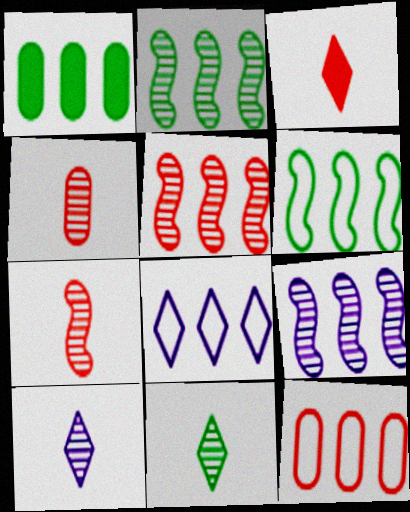[[1, 5, 8], 
[2, 5, 9], 
[6, 8, 12]]